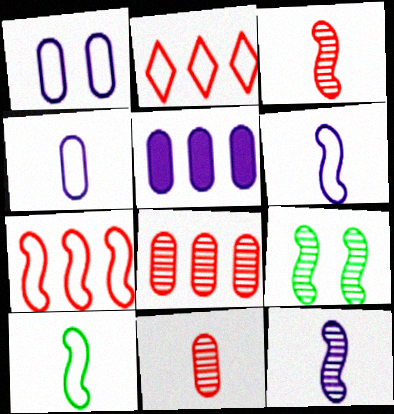[[1, 2, 10]]